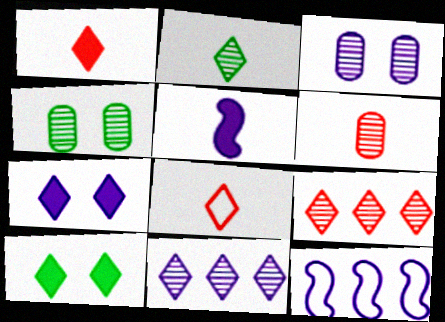[[1, 4, 12], 
[6, 10, 12], 
[8, 10, 11]]